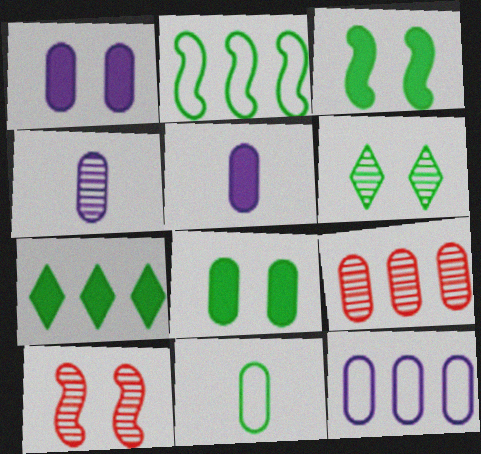[[1, 4, 12], 
[1, 9, 11]]